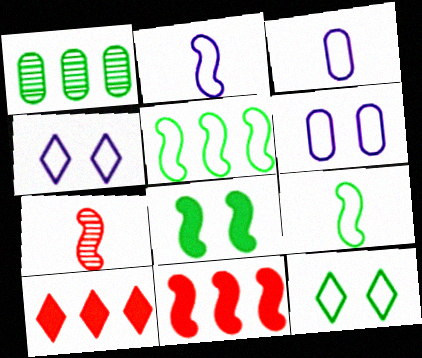[]